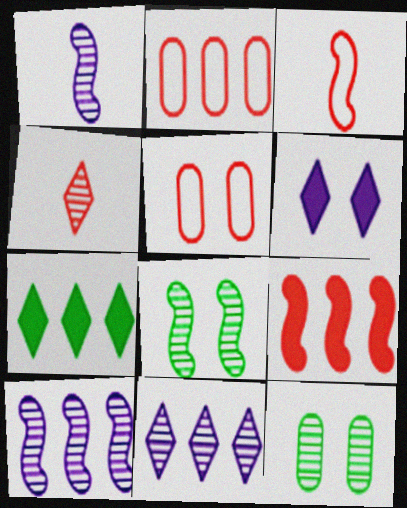[[1, 5, 7], 
[2, 7, 10], 
[4, 5, 9], 
[4, 10, 12], 
[5, 6, 8]]